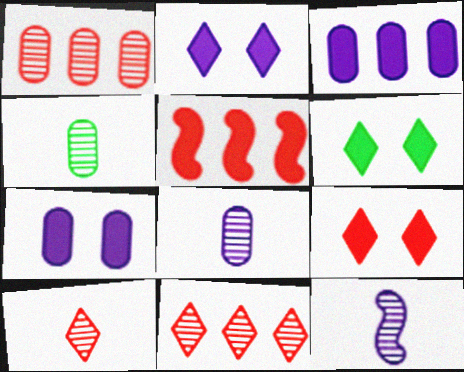[[2, 6, 9], 
[4, 10, 12]]